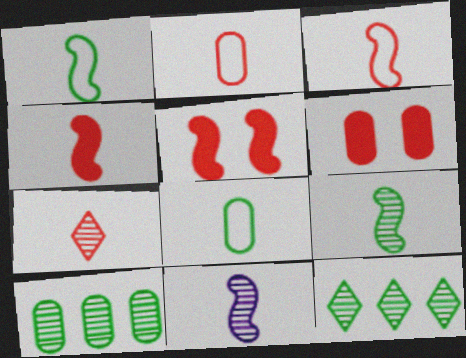[[1, 4, 11], 
[2, 4, 7]]